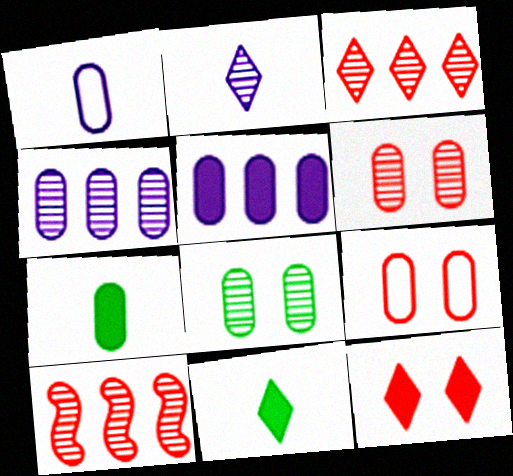[[2, 8, 10], 
[4, 7, 9]]